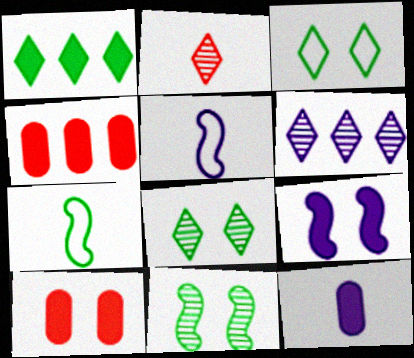[[2, 6, 8], 
[2, 7, 12], 
[4, 5, 8], 
[6, 7, 10]]